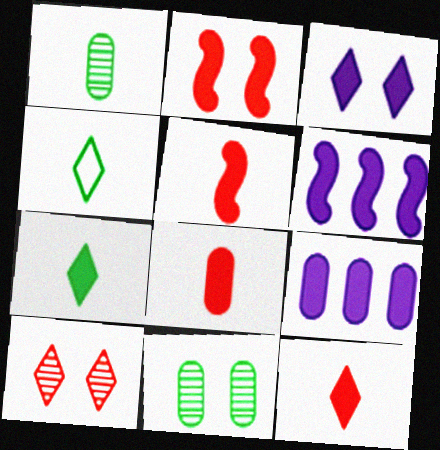[[2, 7, 9], 
[5, 8, 12]]